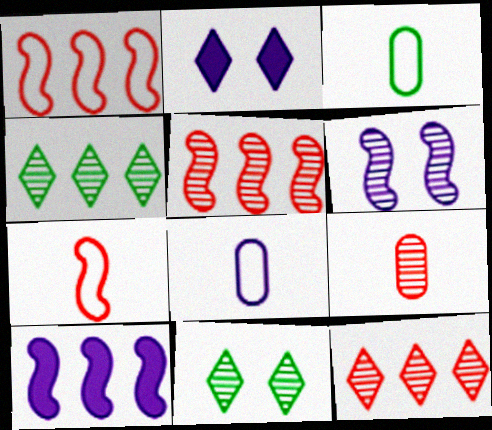[[2, 3, 5], 
[4, 6, 9]]